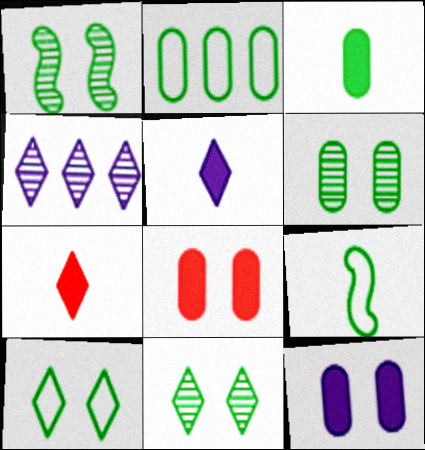[[1, 6, 11], 
[2, 3, 6], 
[2, 9, 10], 
[4, 7, 10], 
[4, 8, 9]]